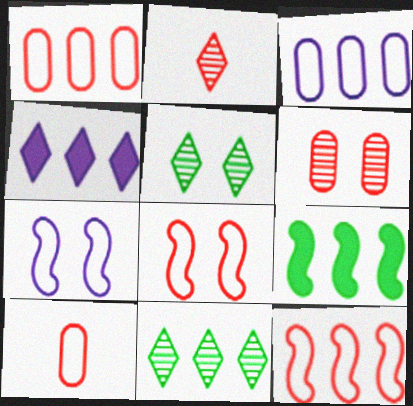[]